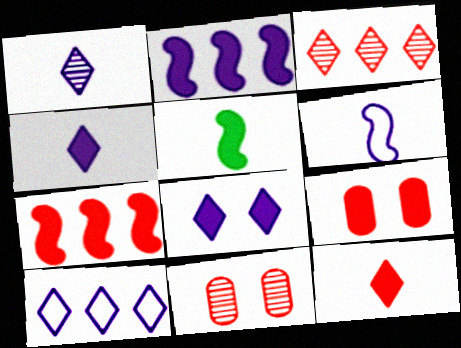[[1, 8, 10], 
[5, 10, 11], 
[7, 9, 12]]